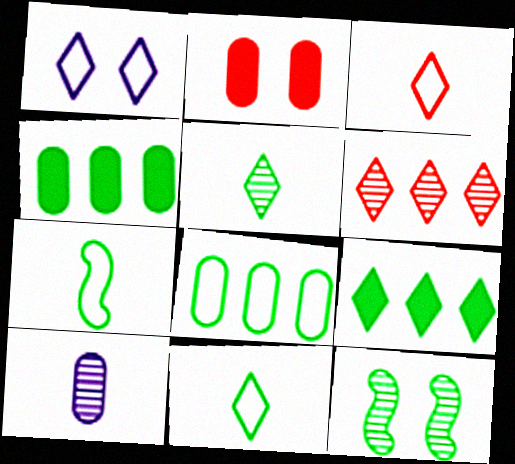[[1, 2, 12], 
[2, 8, 10], 
[4, 11, 12], 
[6, 10, 12]]